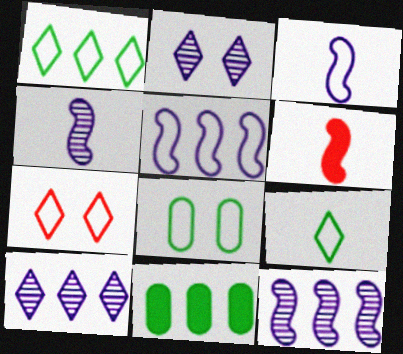[[4, 7, 11], 
[6, 8, 10]]